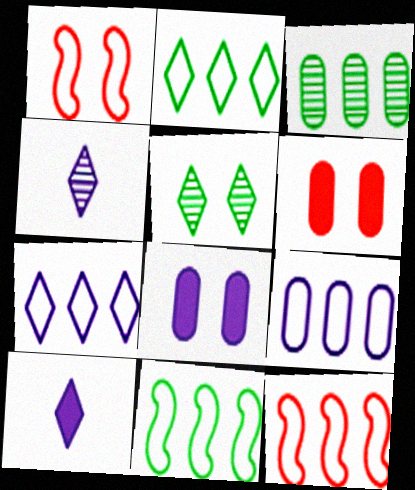[[1, 3, 10], 
[1, 5, 8], 
[2, 9, 12], 
[4, 6, 11]]